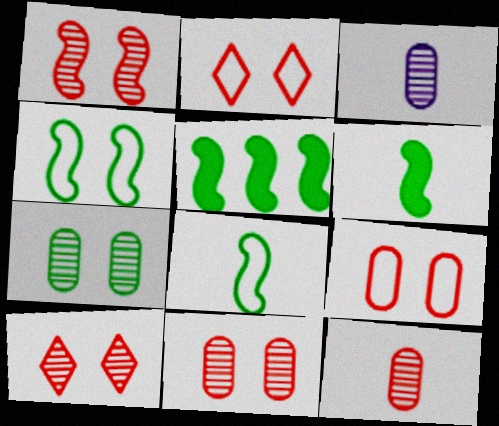[[1, 10, 11], 
[2, 3, 5]]